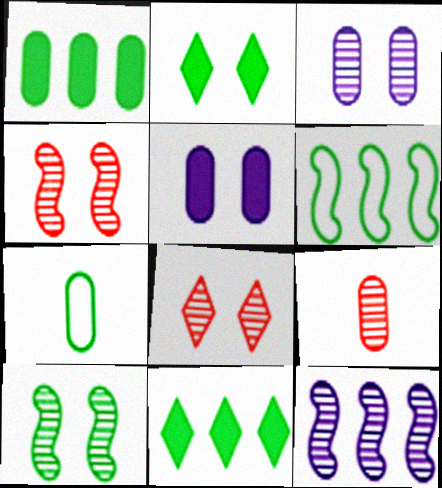[[3, 8, 10], 
[7, 10, 11]]